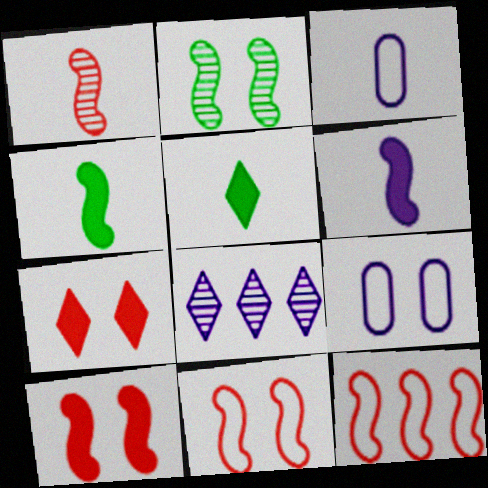[[1, 3, 5], 
[1, 10, 12], 
[2, 6, 12], 
[2, 7, 9], 
[6, 8, 9]]